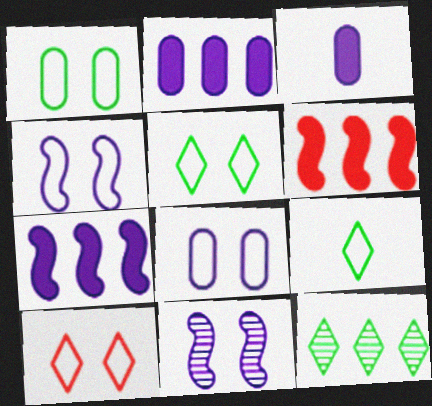[[1, 4, 10]]